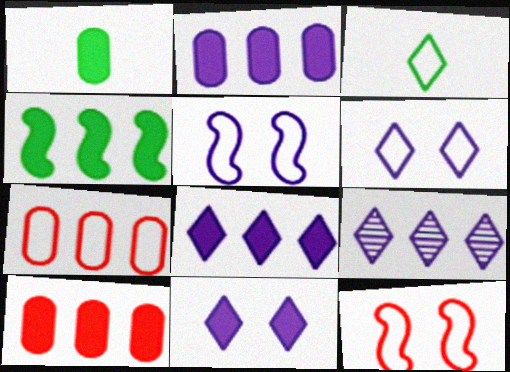[[1, 9, 12], 
[3, 5, 7], 
[4, 7, 9], 
[4, 8, 10]]